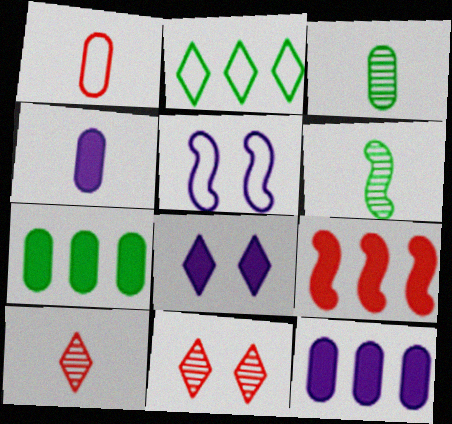[[1, 2, 5], 
[1, 3, 4], 
[1, 9, 11], 
[2, 8, 10], 
[5, 6, 9], 
[5, 7, 10]]